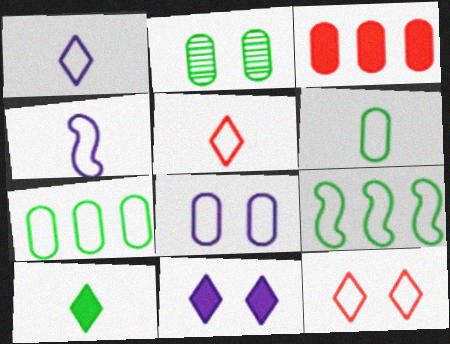[[2, 9, 10], 
[4, 5, 6], 
[4, 7, 12], 
[5, 8, 9]]